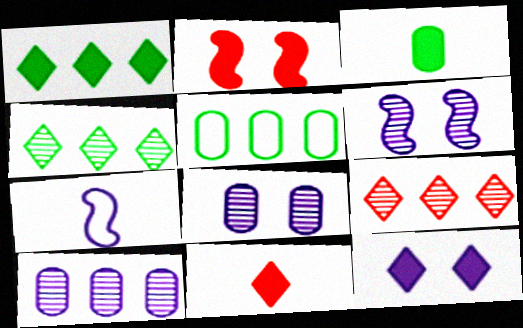[[1, 11, 12], 
[5, 6, 11], 
[7, 10, 12]]